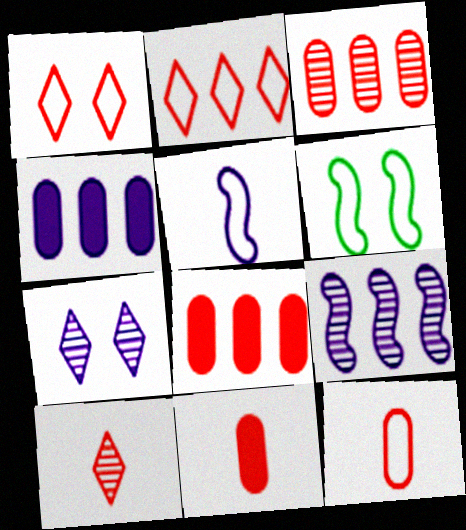[[4, 5, 7], 
[4, 6, 10]]